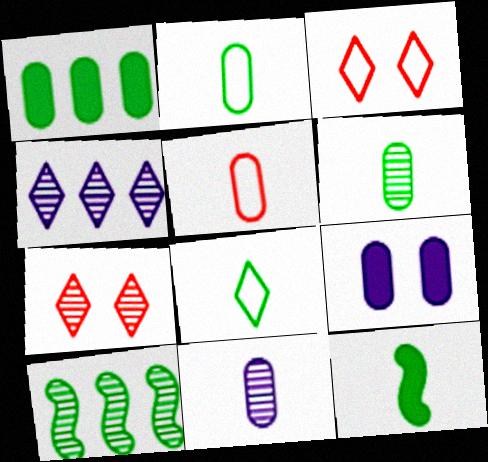[[6, 8, 12], 
[7, 10, 11]]